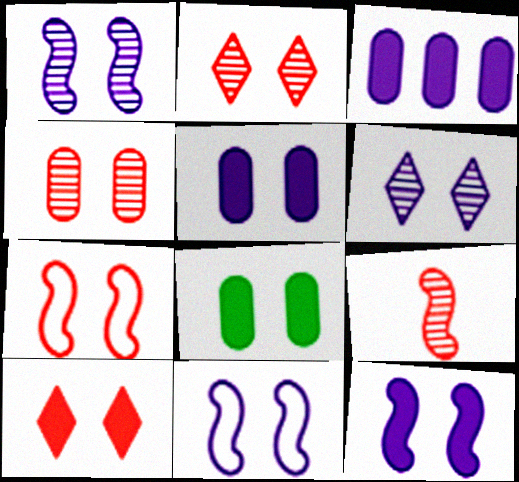[[1, 11, 12], 
[2, 8, 11], 
[4, 7, 10], 
[5, 6, 11], 
[6, 7, 8], 
[8, 10, 12]]